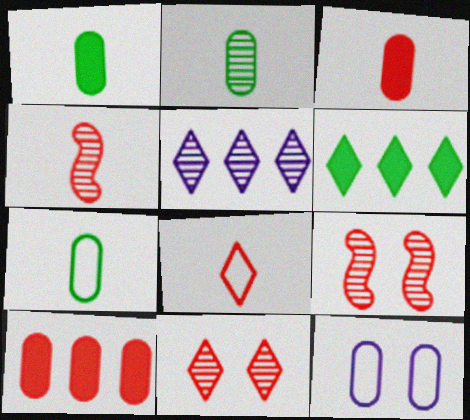[[1, 2, 7], 
[2, 5, 9], 
[2, 10, 12], 
[3, 4, 8], 
[4, 6, 12], 
[8, 9, 10]]